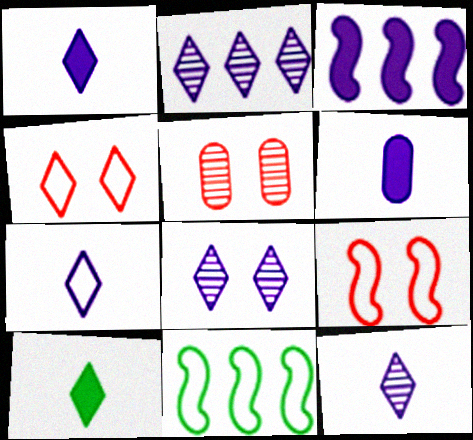[[1, 5, 11], 
[1, 7, 12], 
[2, 4, 10], 
[2, 8, 12]]